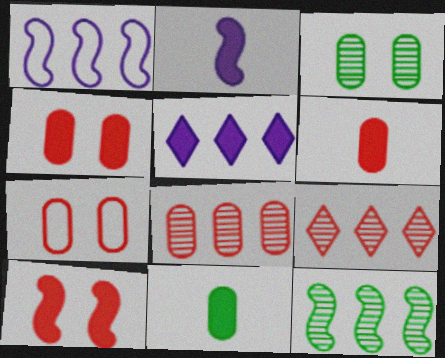[[5, 10, 11], 
[6, 7, 8]]